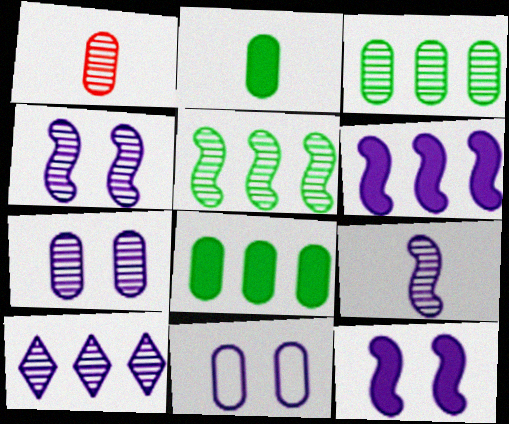[[1, 3, 7], 
[1, 8, 11], 
[7, 9, 10]]